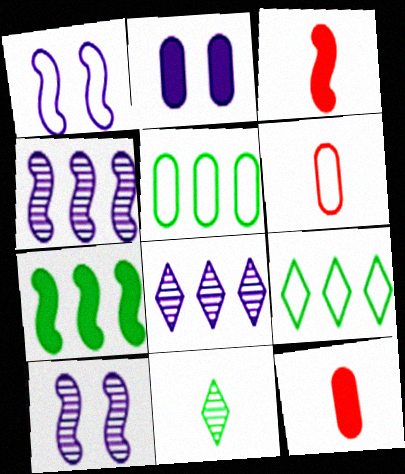[[1, 6, 9], 
[9, 10, 12]]